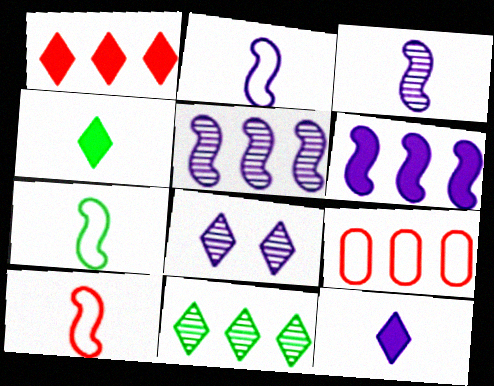[[2, 7, 10], 
[6, 9, 11]]